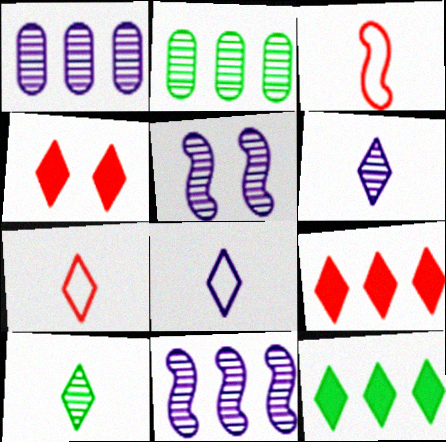[[1, 5, 6]]